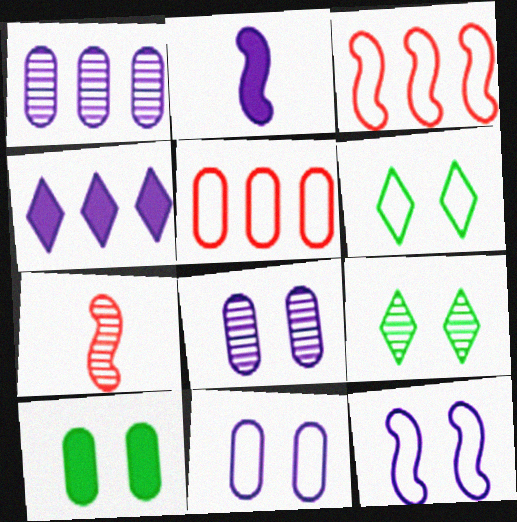[[1, 7, 9], 
[2, 5, 9]]